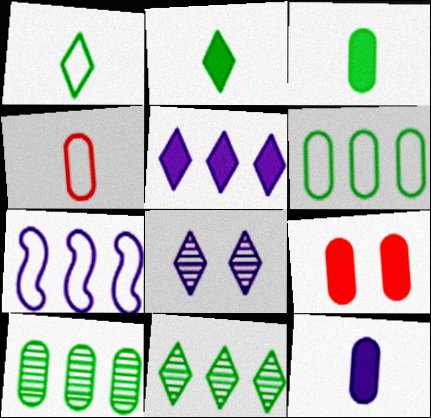[[7, 8, 12]]